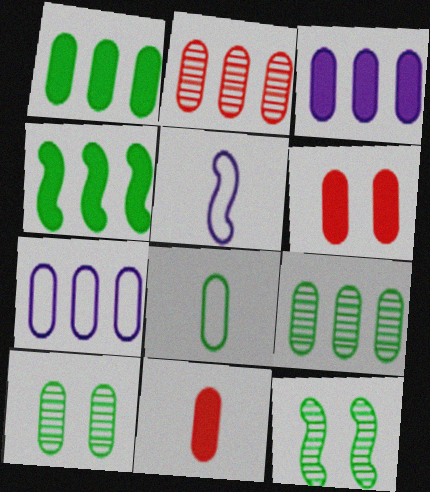[[1, 2, 7], 
[1, 8, 10], 
[7, 10, 11]]